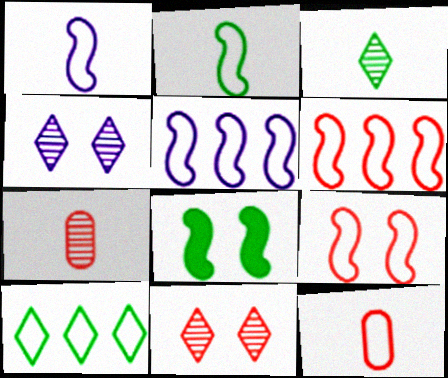[[2, 5, 9]]